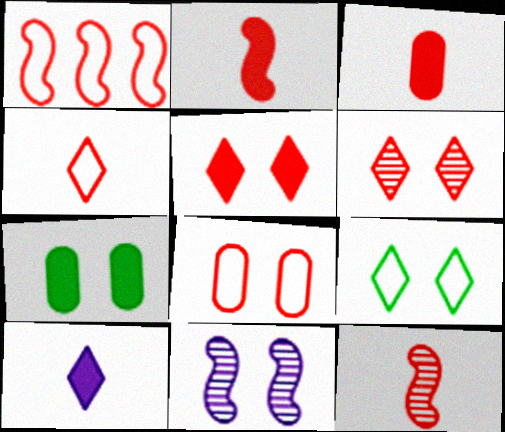[[1, 3, 6], 
[1, 4, 8], 
[3, 4, 12]]